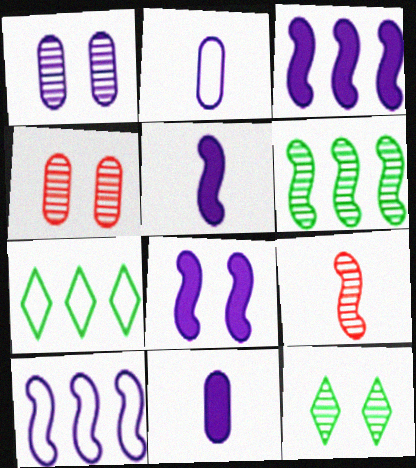[[3, 5, 8], 
[4, 5, 7]]